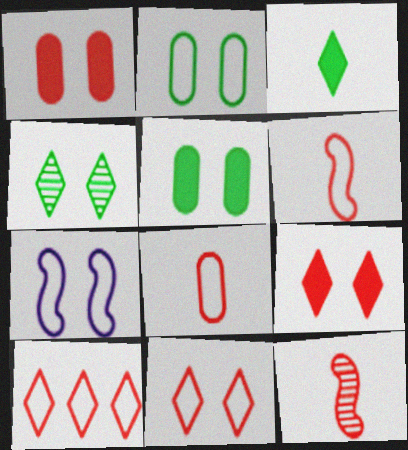[[1, 4, 7], 
[1, 10, 12], 
[2, 7, 11]]